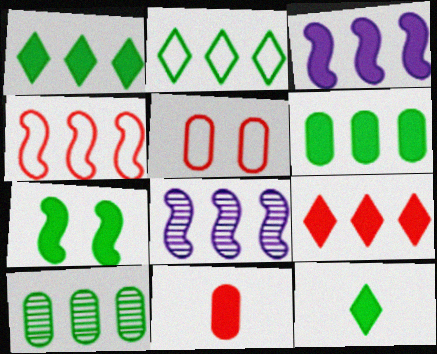[[3, 6, 9], 
[5, 8, 12], 
[6, 7, 12]]